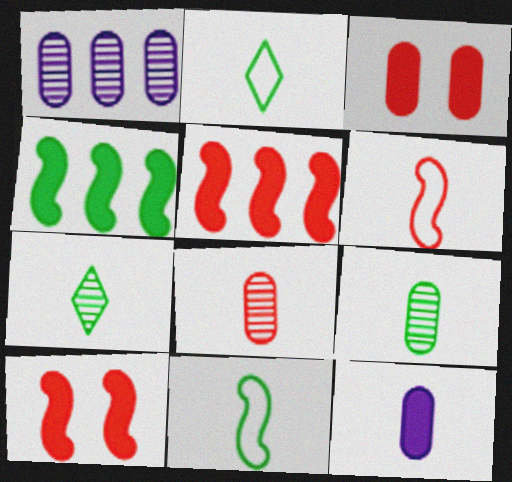[[1, 2, 10], 
[6, 7, 12]]